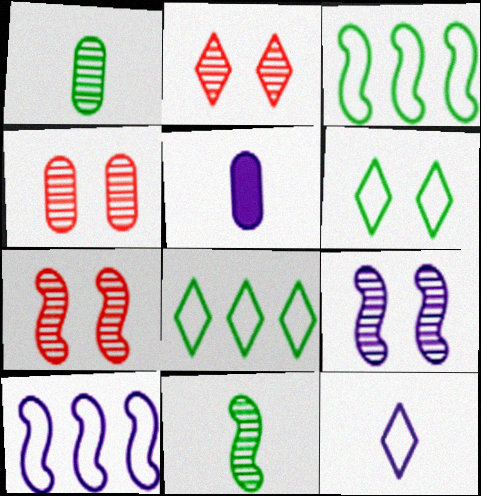[[2, 3, 5], 
[2, 4, 7], 
[5, 7, 8]]